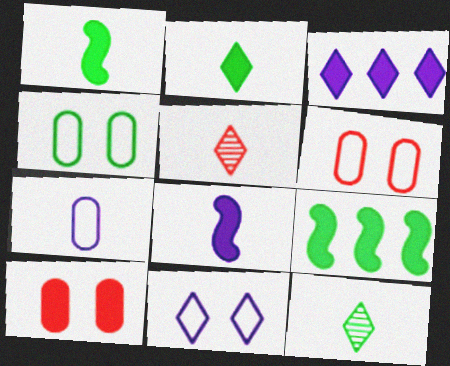[[1, 3, 10], 
[1, 5, 7], 
[4, 9, 12]]